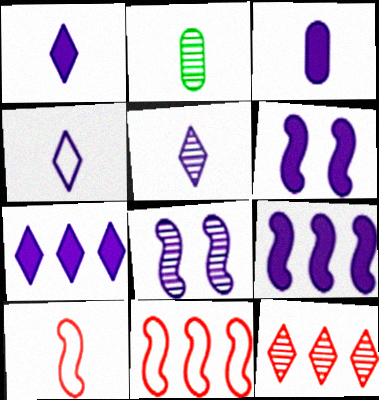[[1, 2, 10], 
[1, 4, 5], 
[2, 8, 12], 
[3, 6, 7]]